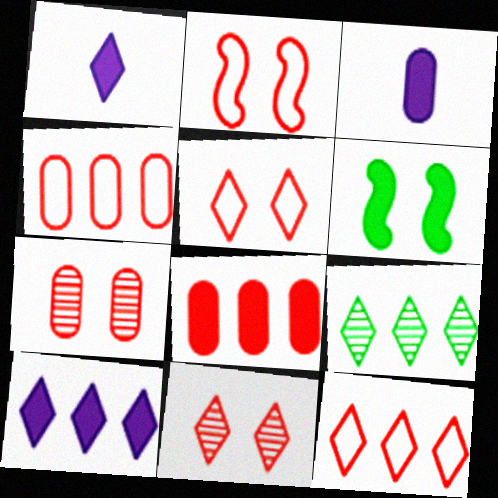[[1, 5, 9], 
[1, 6, 8], 
[2, 3, 9], 
[9, 10, 12]]